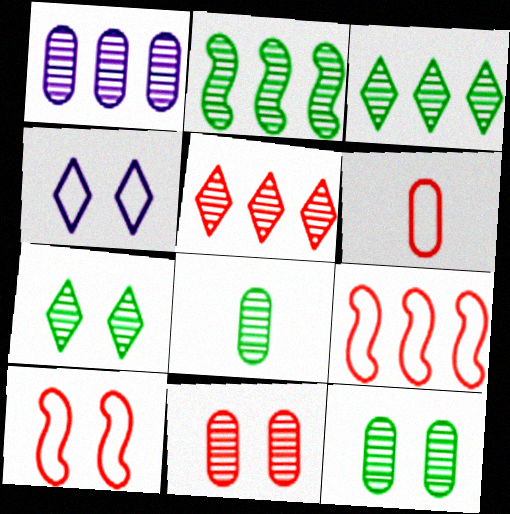[[1, 2, 5], 
[1, 8, 11], 
[2, 7, 8]]